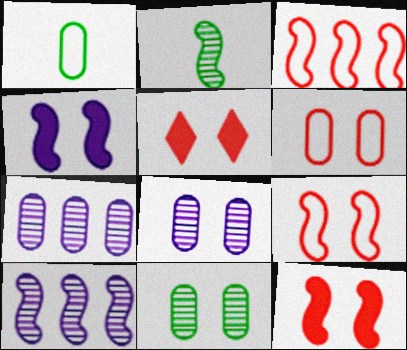[[1, 5, 10], 
[2, 3, 4]]